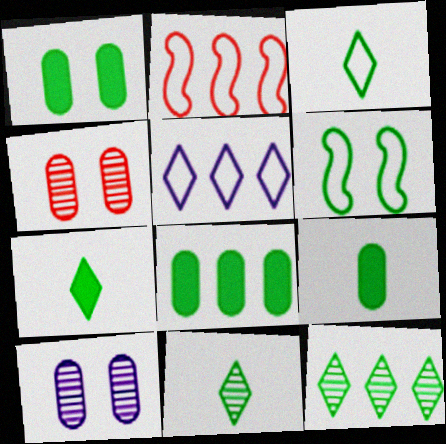[[1, 8, 9], 
[2, 7, 10], 
[3, 7, 11], 
[6, 8, 11], 
[6, 9, 12]]